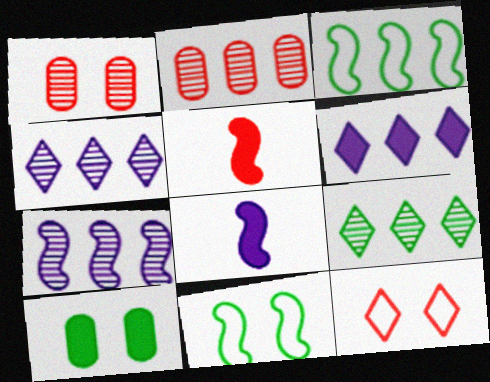[[2, 3, 6], 
[2, 5, 12], 
[2, 7, 9], 
[5, 6, 10], 
[5, 7, 11]]